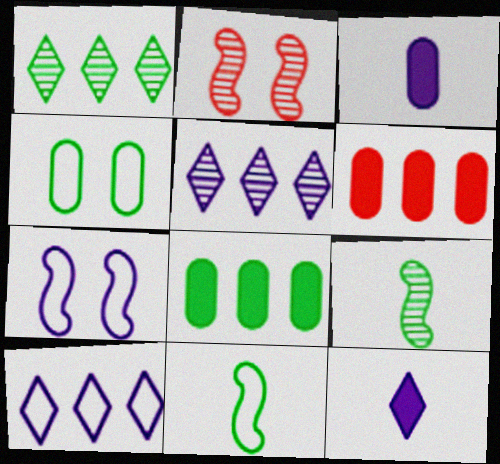[[3, 5, 7]]